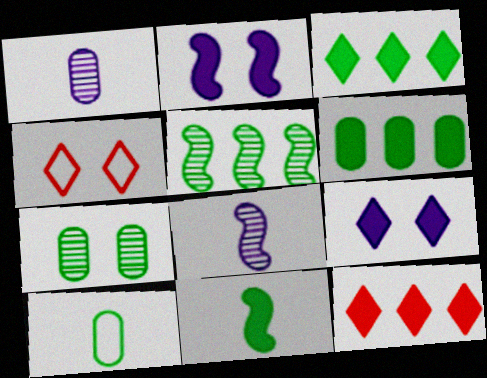[[2, 4, 7], 
[4, 6, 8], 
[6, 7, 10]]